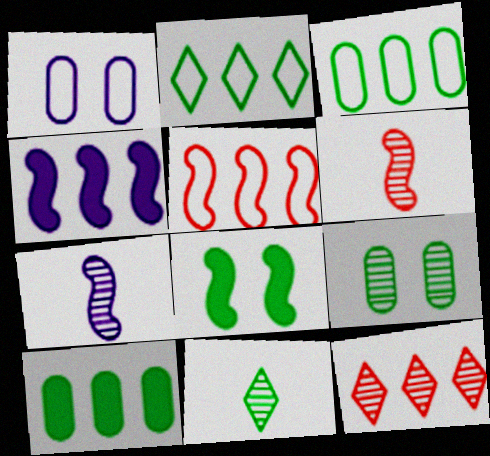[[3, 4, 12], 
[3, 8, 11], 
[5, 7, 8], 
[7, 9, 12]]